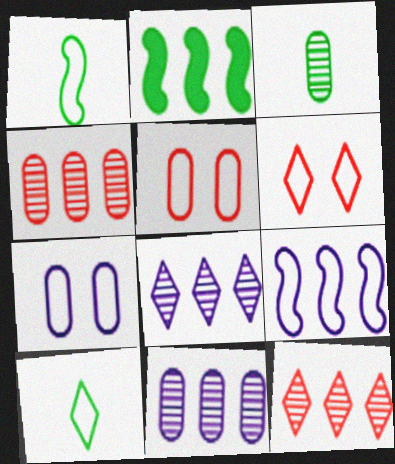[[5, 9, 10]]